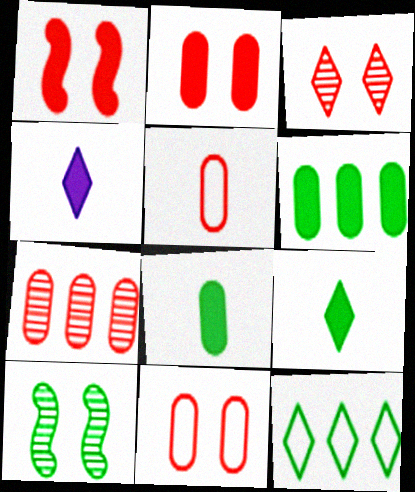[[1, 3, 11], 
[1, 4, 6], 
[2, 5, 7], 
[3, 4, 12], 
[8, 10, 12]]